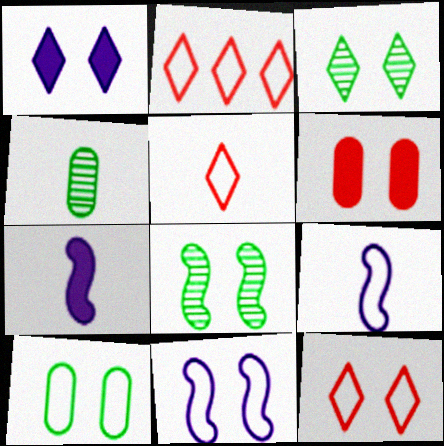[[1, 3, 12], 
[2, 5, 12], 
[2, 9, 10], 
[3, 6, 11], 
[4, 5, 7], 
[10, 11, 12]]